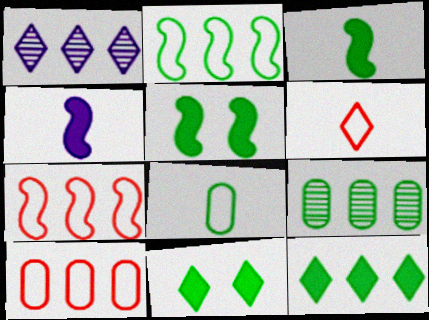[[1, 6, 11], 
[2, 9, 12]]